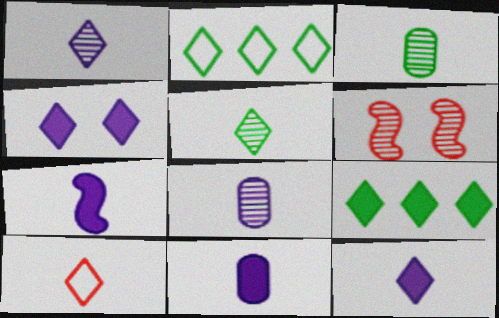[[2, 6, 11], 
[3, 7, 10], 
[5, 10, 12], 
[7, 11, 12]]